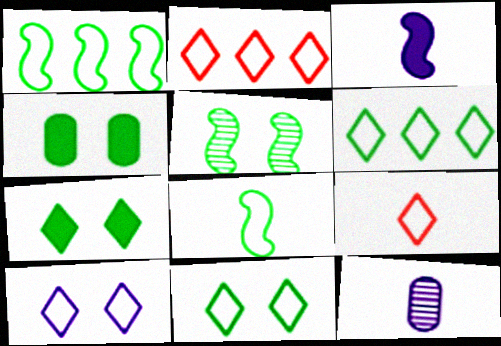[[4, 5, 11], 
[6, 9, 10]]